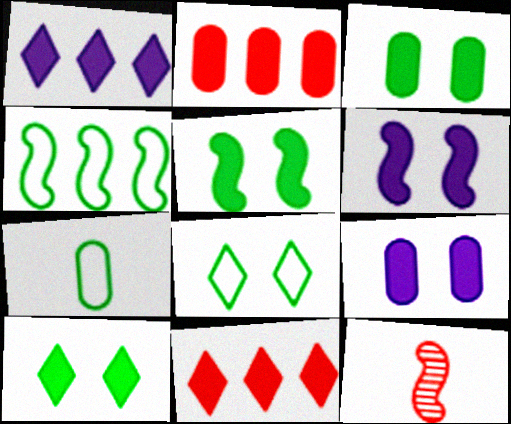[[3, 5, 10], 
[4, 6, 12], 
[4, 7, 8]]